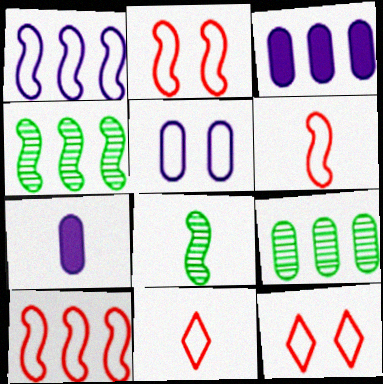[[2, 6, 10], 
[3, 8, 12], 
[4, 7, 12], 
[7, 8, 11]]